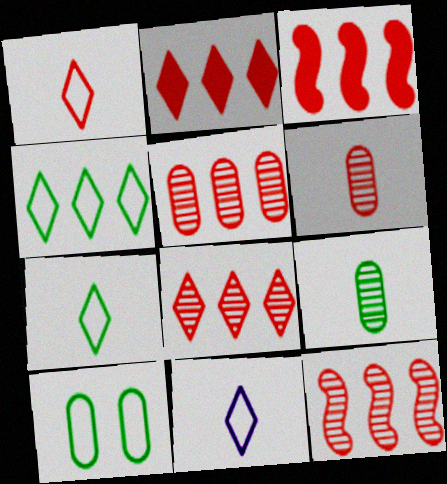[[1, 7, 11], 
[5, 8, 12]]